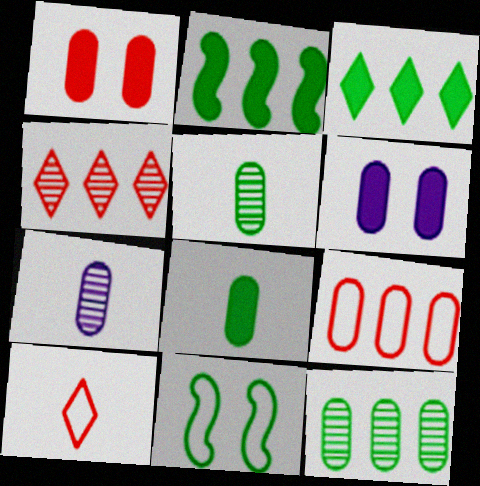[[3, 5, 11], 
[5, 6, 9]]